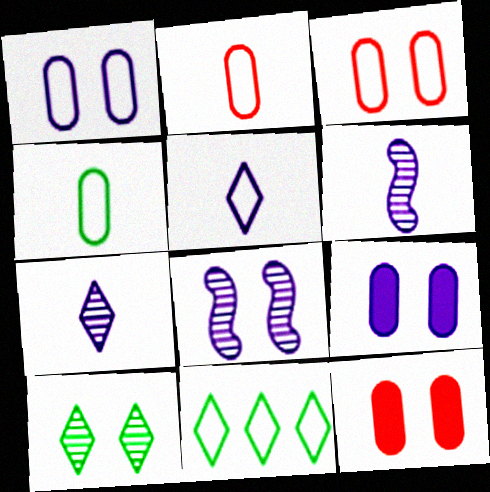[[6, 11, 12]]